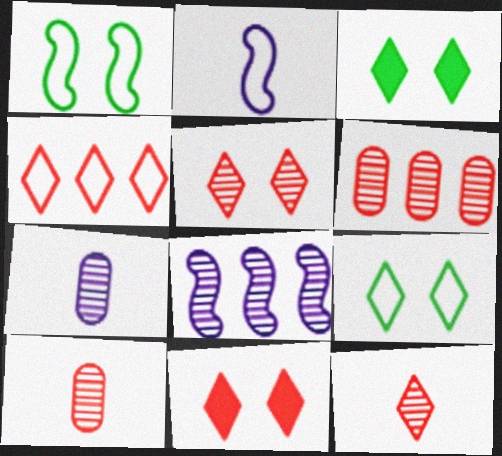[[2, 3, 6], 
[4, 11, 12]]